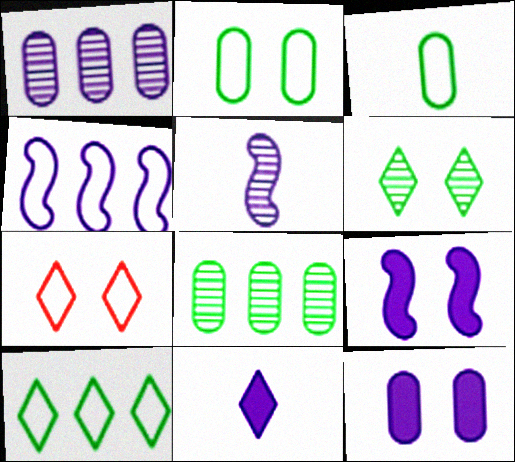[[3, 4, 7], 
[4, 5, 9]]